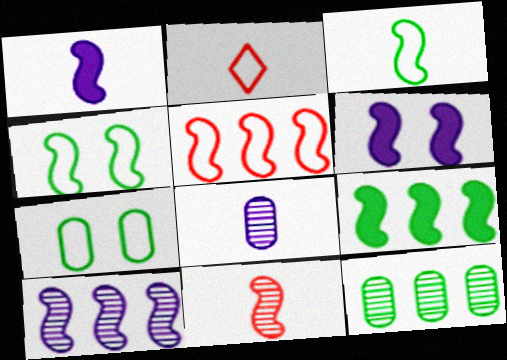[[1, 3, 11], 
[2, 6, 12], 
[5, 9, 10]]